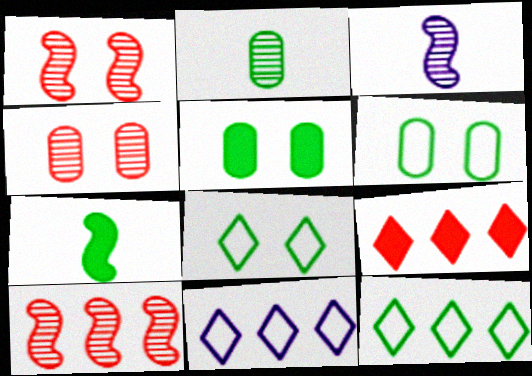[[3, 6, 9], 
[4, 7, 11]]